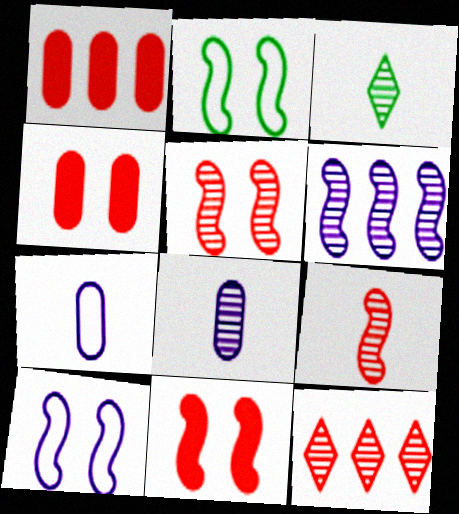[[1, 3, 10], 
[3, 8, 9]]